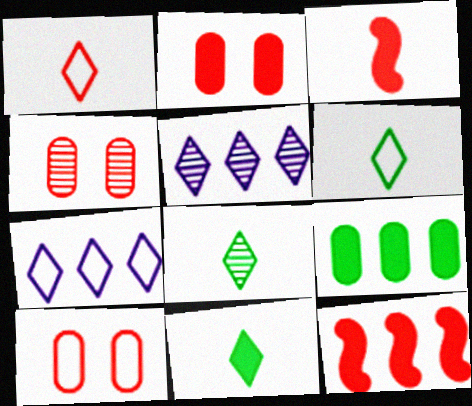[[1, 4, 12], 
[2, 4, 10], 
[6, 8, 11]]